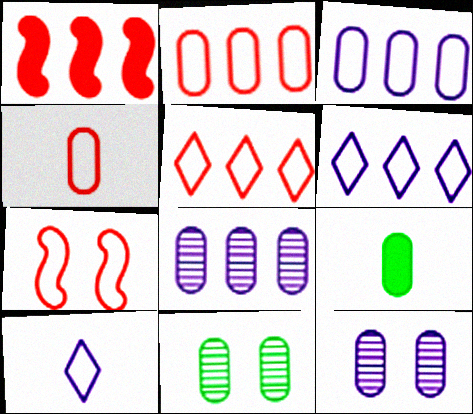[[1, 10, 11], 
[2, 9, 12], 
[4, 5, 7]]